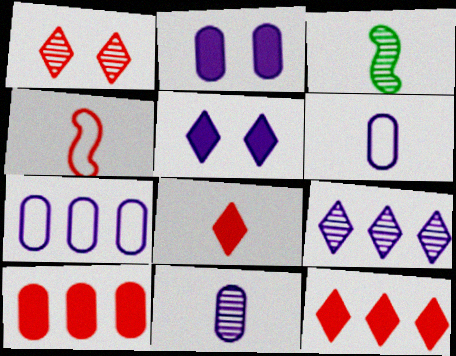[[1, 4, 10], 
[2, 7, 11], 
[3, 6, 8]]